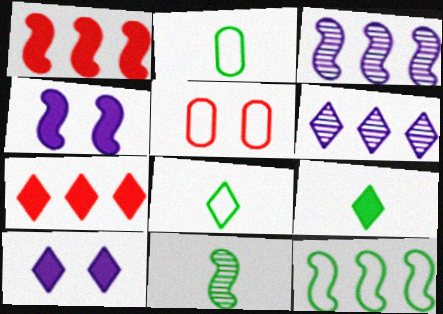[[1, 3, 12], 
[2, 9, 11], 
[3, 5, 9], 
[7, 9, 10]]